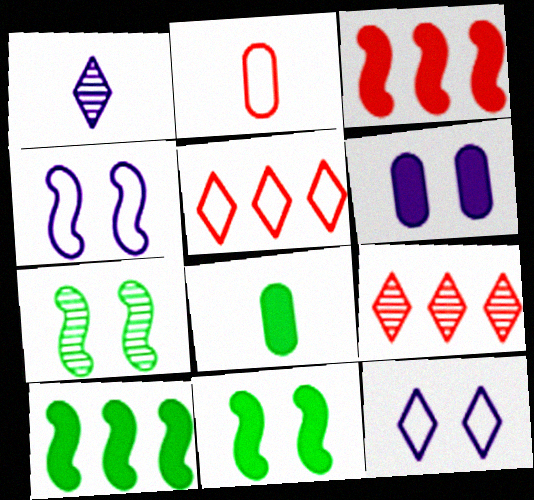[[4, 8, 9]]